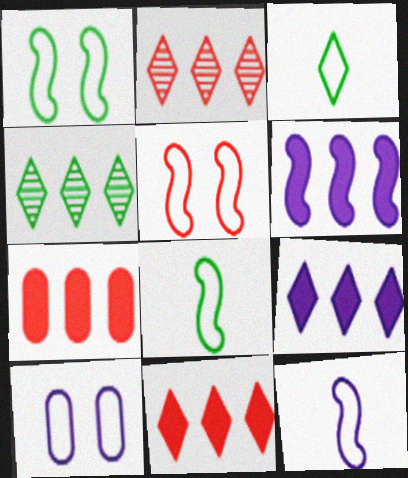[]